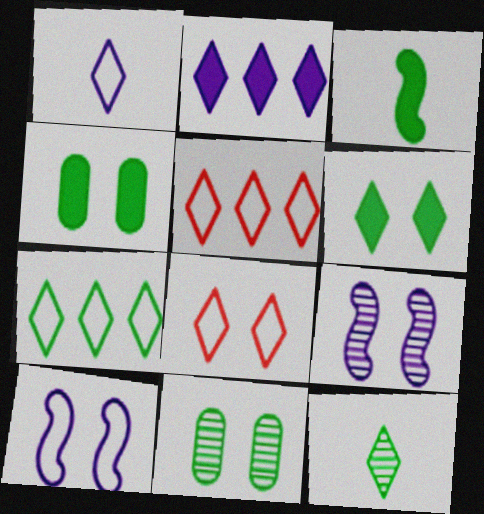[[1, 7, 8], 
[2, 8, 12], 
[3, 7, 11], 
[4, 8, 9], 
[6, 7, 12]]